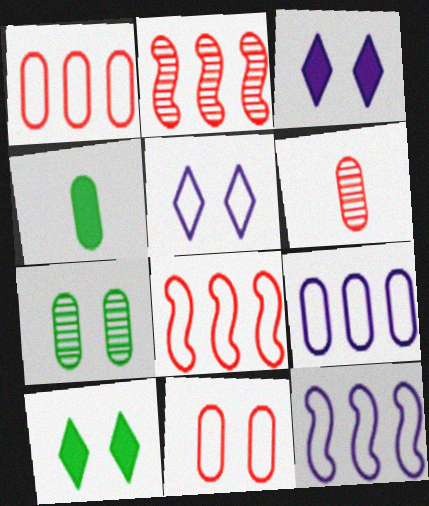[[2, 4, 5], 
[6, 10, 12]]